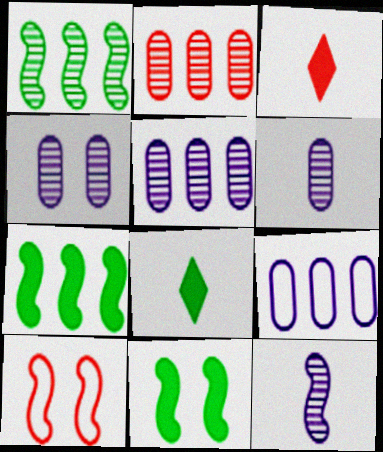[[2, 3, 10], 
[4, 5, 6], 
[5, 8, 10], 
[7, 10, 12]]